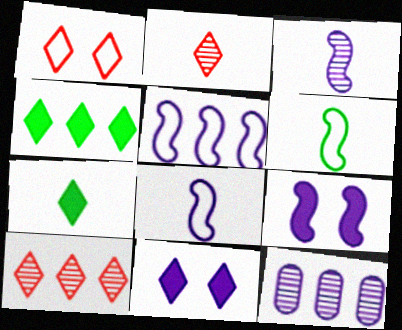[[3, 5, 9], 
[8, 11, 12]]